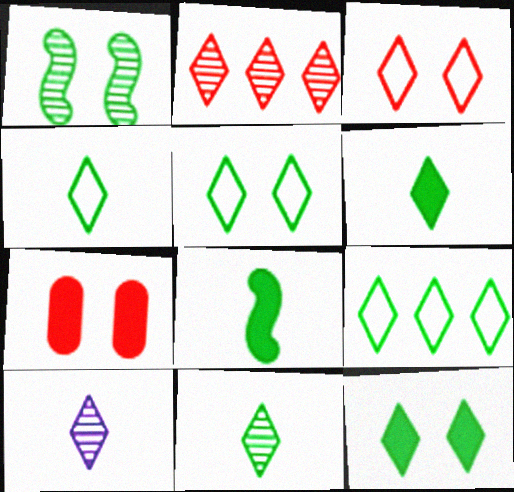[[4, 5, 9], 
[4, 6, 11], 
[9, 11, 12]]